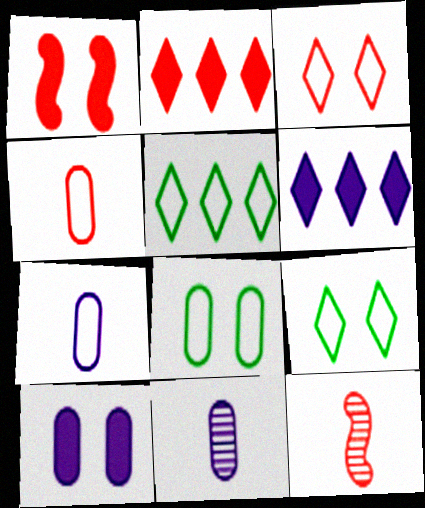[[1, 5, 11], 
[5, 10, 12], 
[6, 8, 12]]